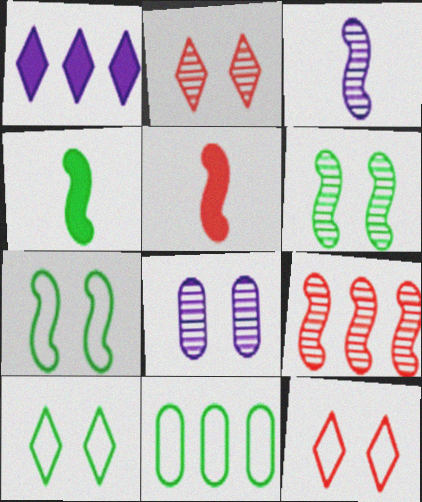[[1, 9, 11], 
[2, 6, 8], 
[3, 6, 9]]